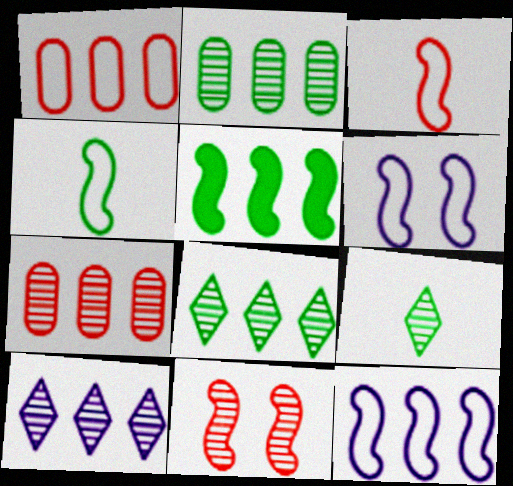[[1, 5, 10]]